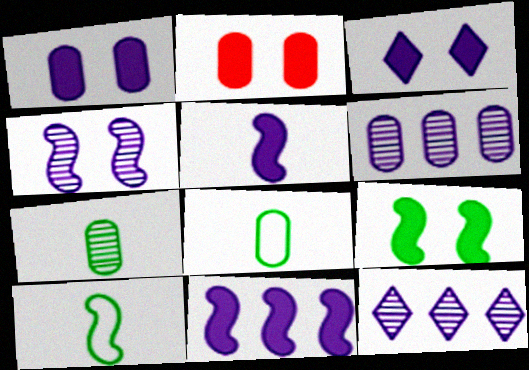[[2, 3, 9], 
[2, 6, 8], 
[2, 10, 12]]